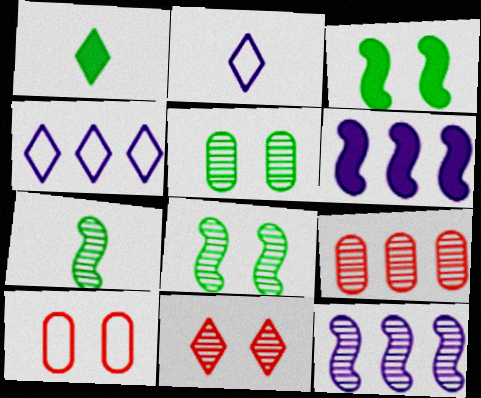[[1, 4, 11], 
[1, 10, 12], 
[2, 3, 9]]